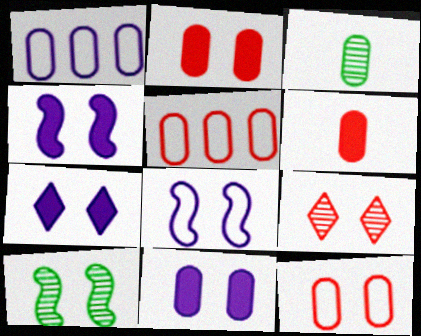[[1, 2, 3], 
[3, 5, 11], 
[4, 7, 11], 
[7, 10, 12]]